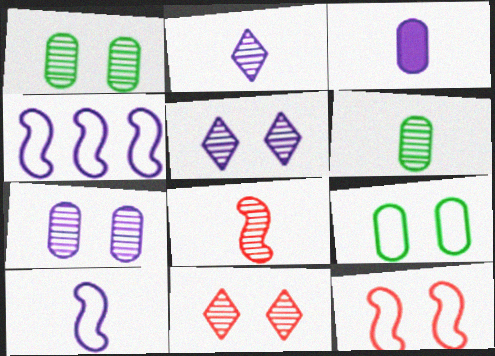[[2, 3, 10], 
[2, 6, 8], 
[3, 4, 5]]